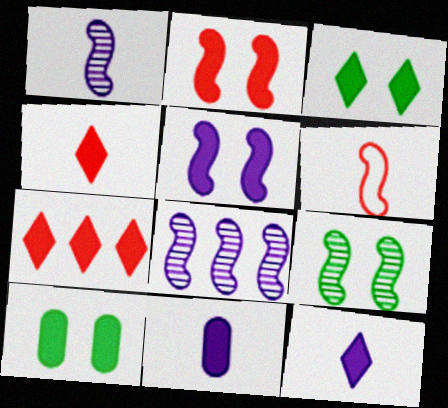[[3, 7, 12]]